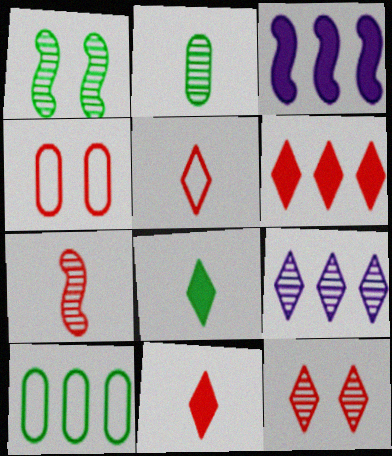[[1, 8, 10], 
[4, 6, 7], 
[5, 6, 12]]